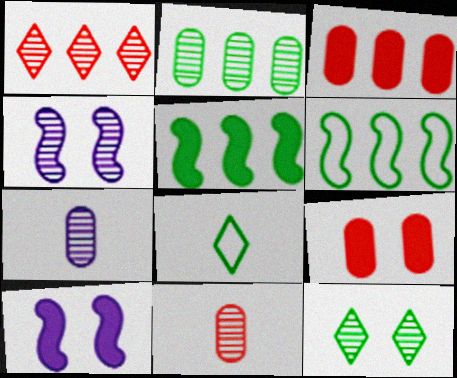[[3, 4, 8]]